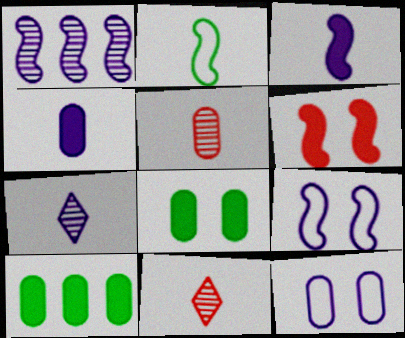[[1, 2, 6], 
[1, 3, 9], 
[2, 4, 11], 
[5, 10, 12], 
[9, 10, 11]]